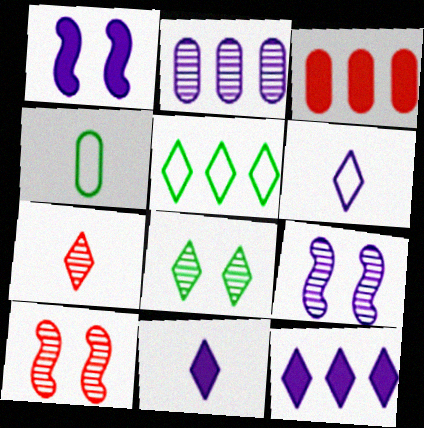[[1, 2, 6], 
[4, 10, 12]]